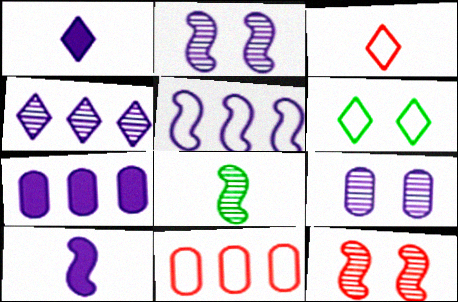[[1, 5, 9], 
[2, 5, 10], 
[4, 5, 7]]